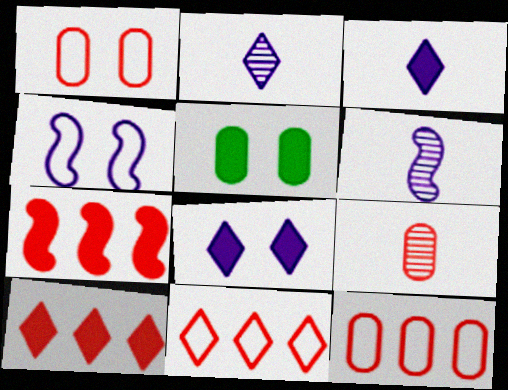[[3, 5, 7], 
[5, 6, 11]]